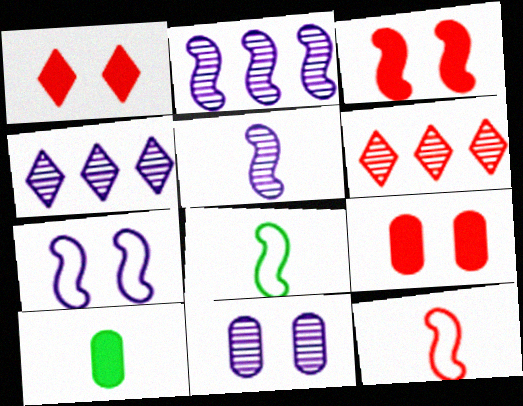[[1, 3, 9], 
[2, 3, 8], 
[4, 5, 11], 
[4, 8, 9], 
[6, 7, 10], 
[6, 9, 12]]